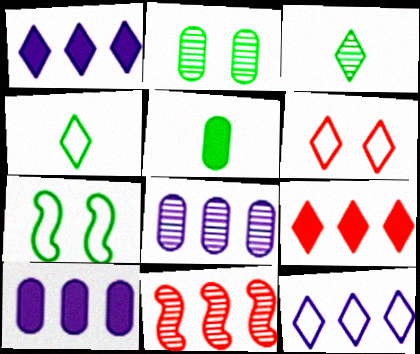[[1, 3, 6], 
[4, 6, 12]]